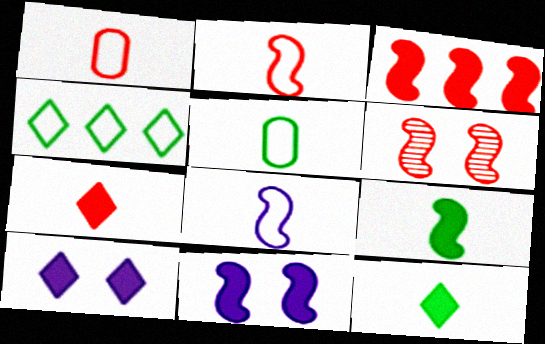[[2, 3, 6], 
[3, 9, 11]]